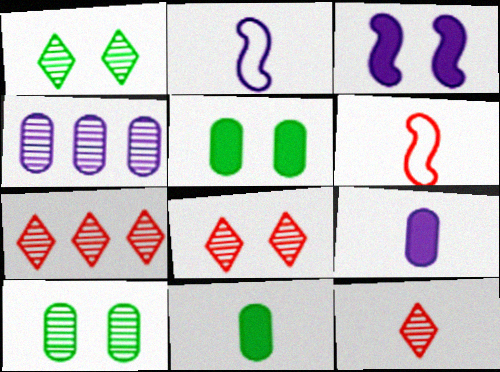[[2, 5, 7], 
[2, 11, 12], 
[7, 8, 12]]